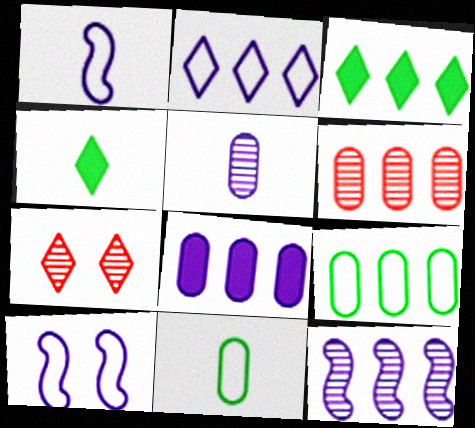[[2, 4, 7], 
[2, 8, 12], 
[4, 6, 10], 
[6, 8, 9]]